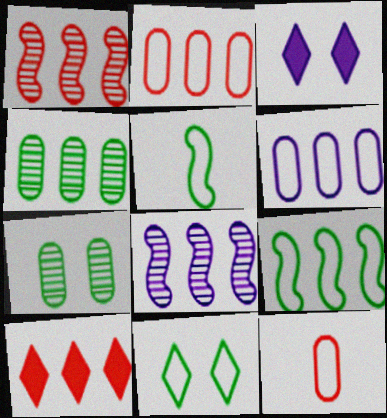[[1, 2, 10]]